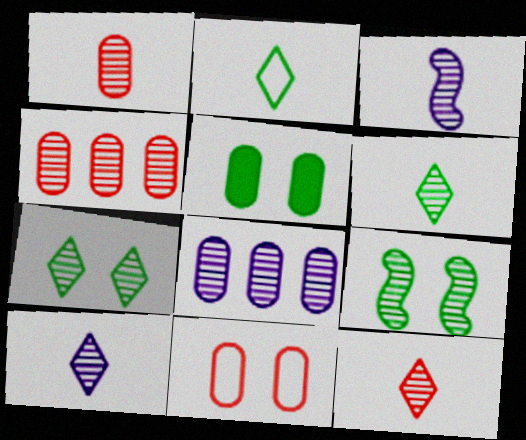[[1, 3, 6], 
[3, 4, 7], 
[4, 9, 10], 
[6, 10, 12], 
[8, 9, 12]]